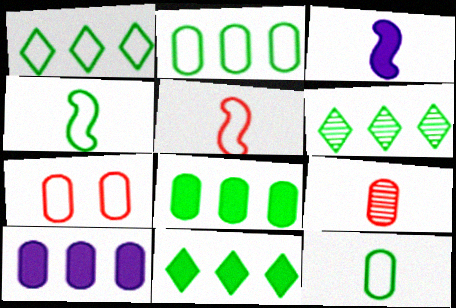[[1, 6, 11], 
[3, 6, 7]]